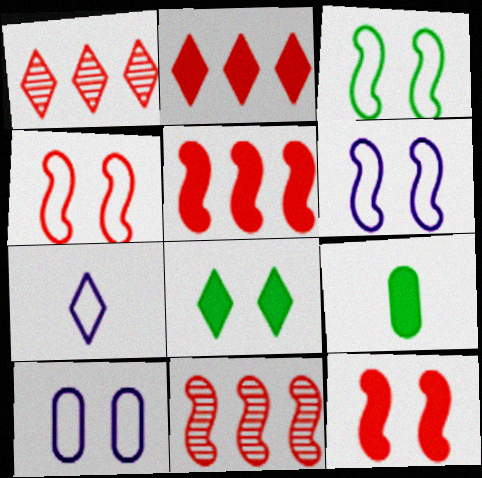[[1, 6, 9], 
[1, 7, 8], 
[3, 4, 6]]